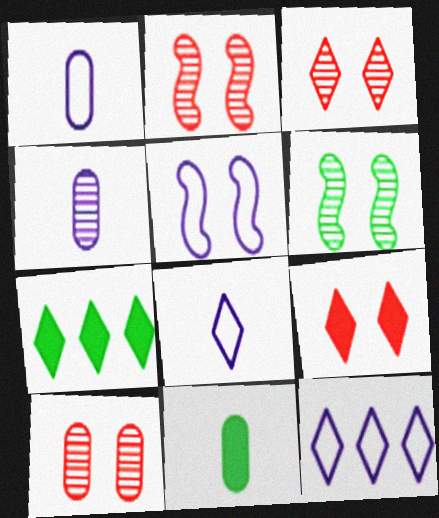[[1, 2, 7], 
[1, 5, 12], 
[2, 3, 10], 
[2, 11, 12], 
[3, 7, 8]]